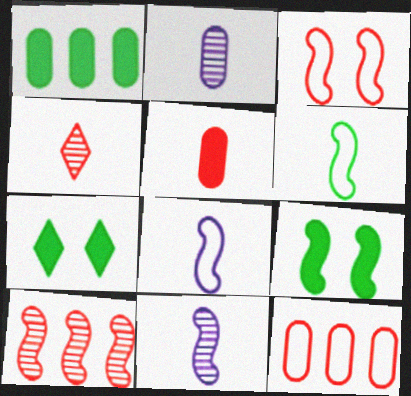[[7, 11, 12], 
[8, 9, 10]]